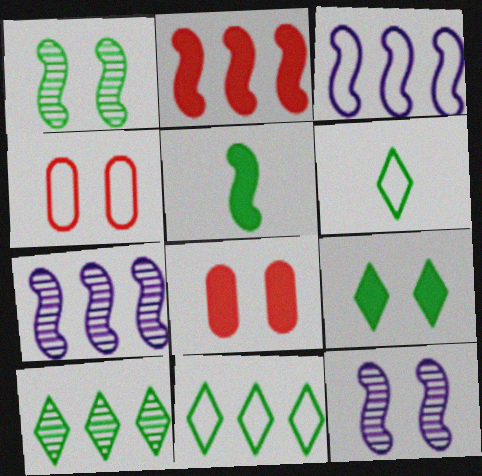[[3, 4, 6], 
[4, 9, 12], 
[6, 7, 8], 
[6, 9, 10]]